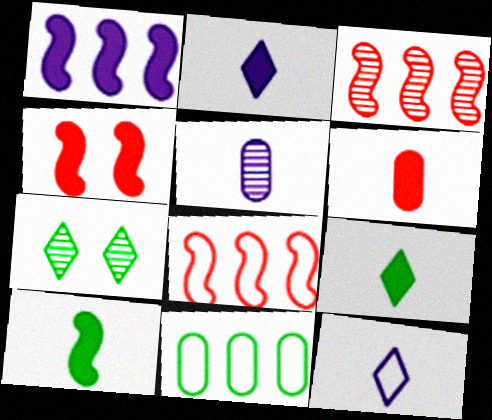[[1, 4, 10], 
[2, 6, 10], 
[3, 5, 7], 
[7, 10, 11]]